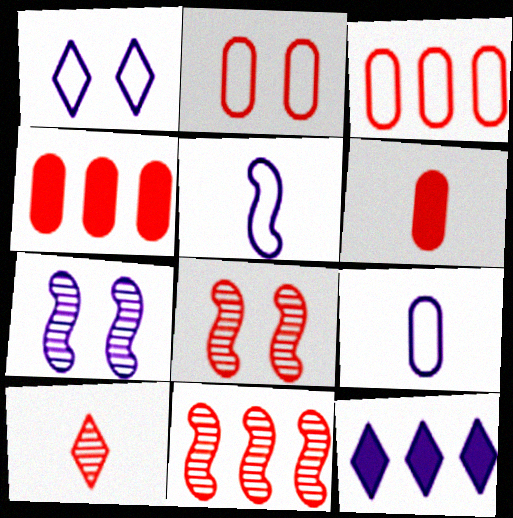[[7, 9, 12]]